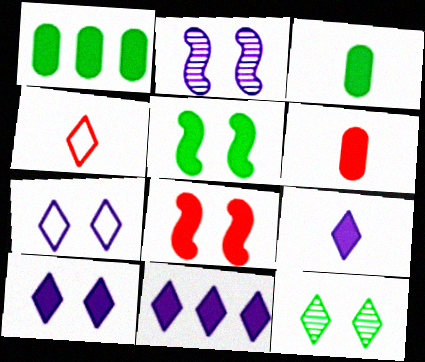[[1, 2, 4], 
[1, 8, 9], 
[3, 8, 11], 
[4, 11, 12], 
[5, 6, 11], 
[9, 10, 11]]